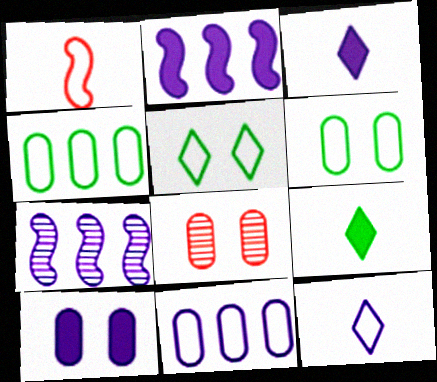[[1, 5, 11], 
[2, 3, 10], 
[6, 8, 10], 
[7, 10, 12]]